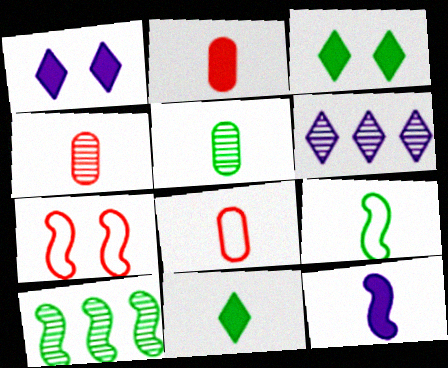[[1, 8, 10], 
[2, 4, 8], 
[2, 11, 12], 
[5, 9, 11], 
[7, 10, 12]]